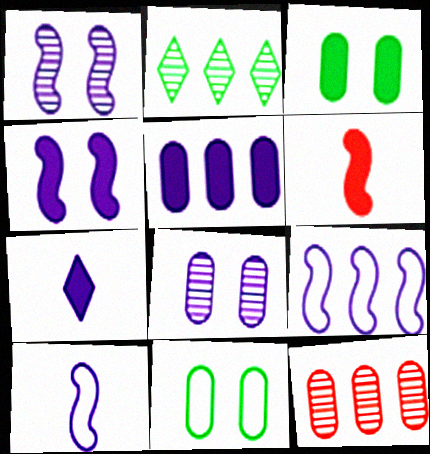[[4, 5, 7], 
[7, 8, 9]]